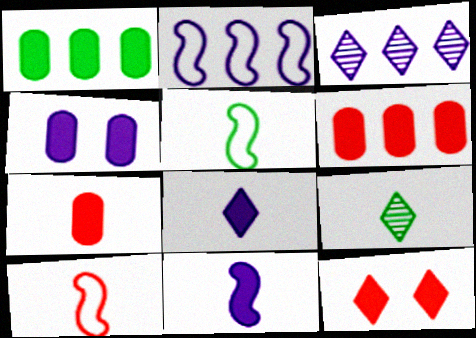[[1, 4, 7], 
[1, 11, 12]]